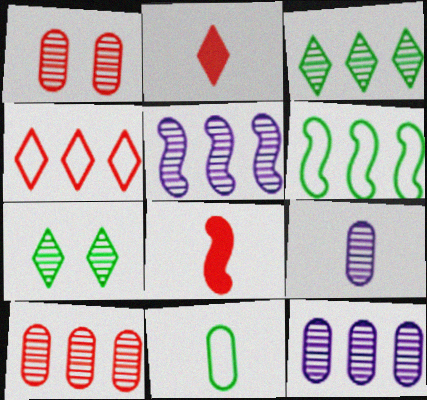[[1, 4, 8], 
[3, 5, 10]]